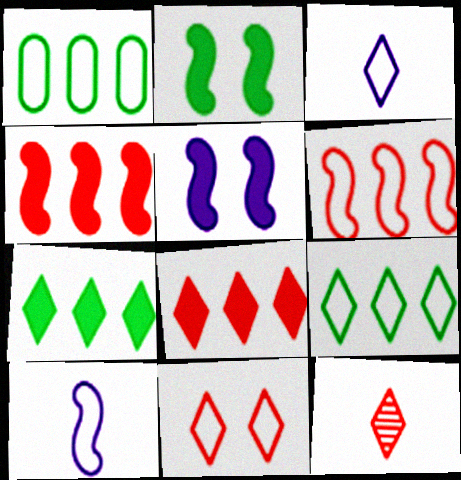[[1, 5, 12], 
[1, 10, 11], 
[3, 9, 11], 
[8, 11, 12]]